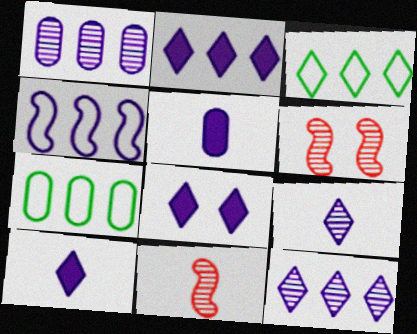[[1, 2, 4], 
[2, 8, 10], 
[3, 5, 6], 
[6, 7, 10], 
[7, 8, 11]]